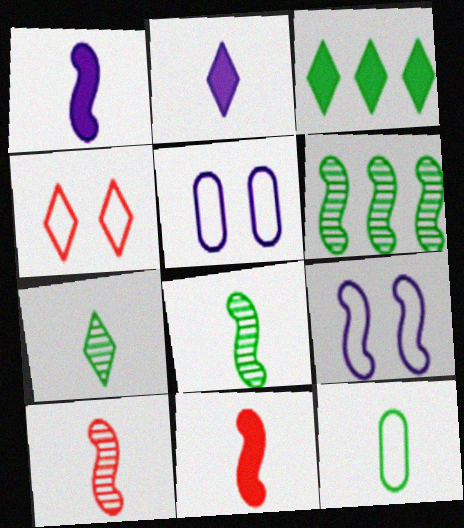[[2, 10, 12], 
[3, 5, 10], 
[6, 9, 11]]